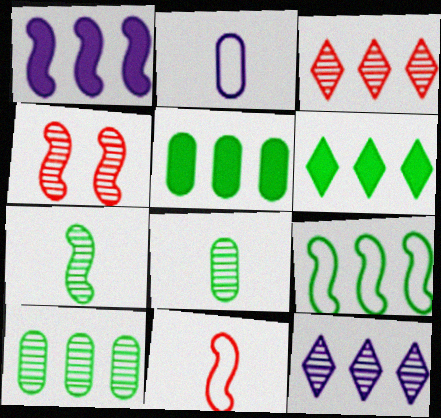[[2, 4, 6], 
[4, 8, 12], 
[6, 9, 10]]